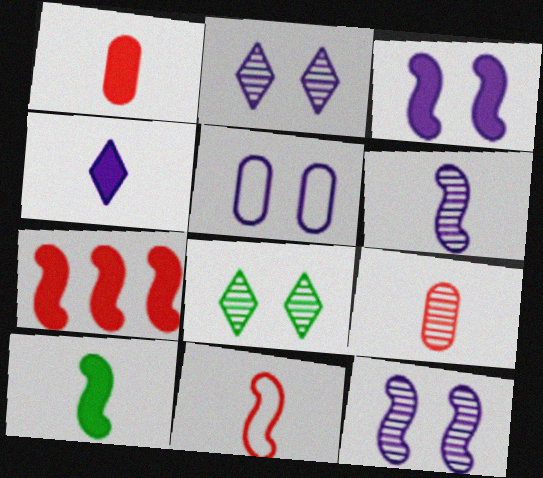[[1, 4, 10], 
[2, 3, 5], 
[3, 7, 10], 
[6, 10, 11]]